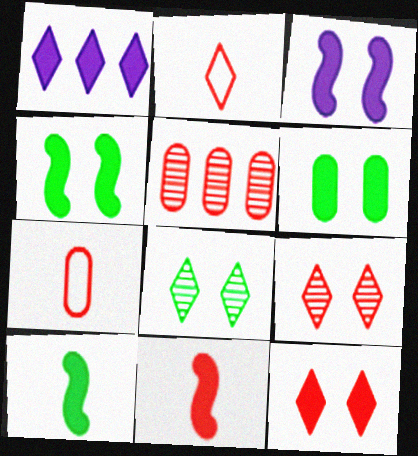[[1, 2, 8], 
[1, 6, 11], 
[3, 6, 12]]